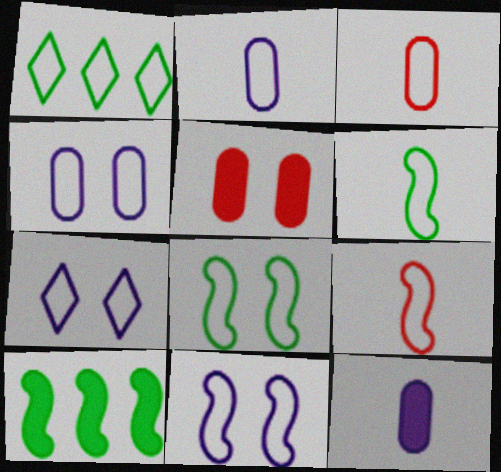[[1, 3, 11], 
[1, 4, 9], 
[4, 7, 11]]